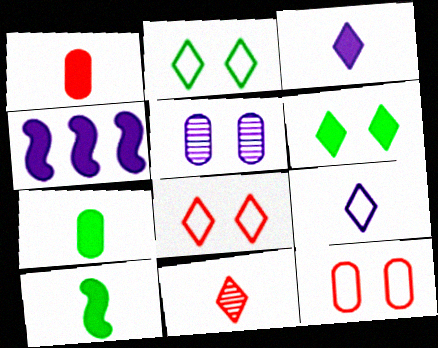[[1, 3, 10], 
[1, 4, 6], 
[4, 5, 9]]